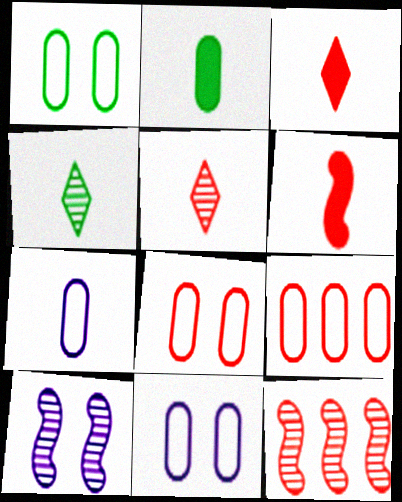[[1, 7, 9], 
[1, 8, 11], 
[3, 8, 12], 
[4, 6, 7]]